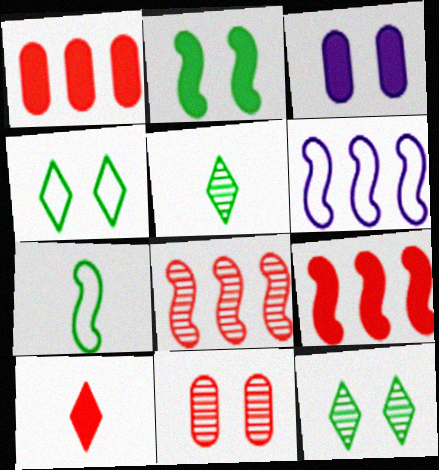[]